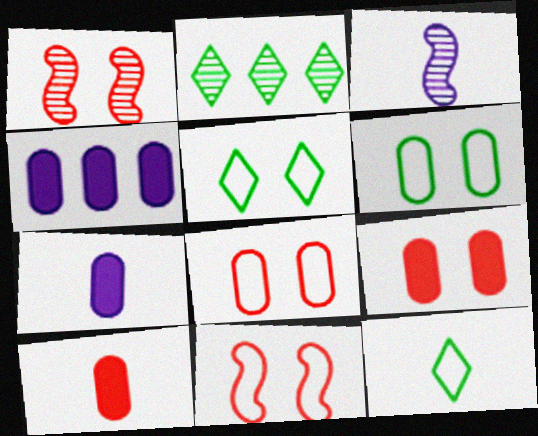[[1, 4, 12], 
[2, 7, 11], 
[3, 10, 12]]